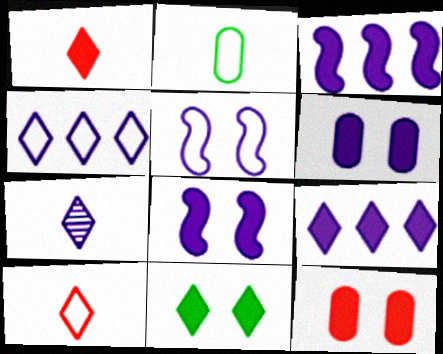[[1, 9, 11], 
[8, 11, 12]]